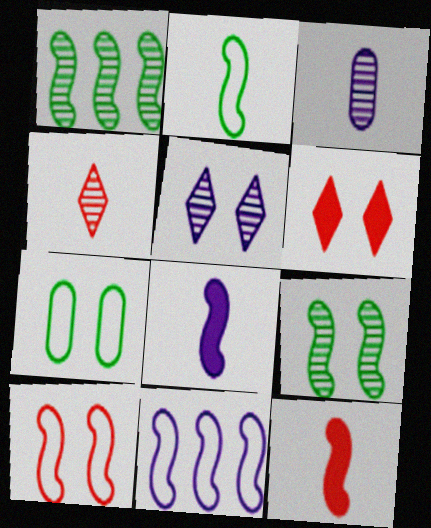[[1, 8, 10], 
[2, 10, 11], 
[9, 11, 12]]